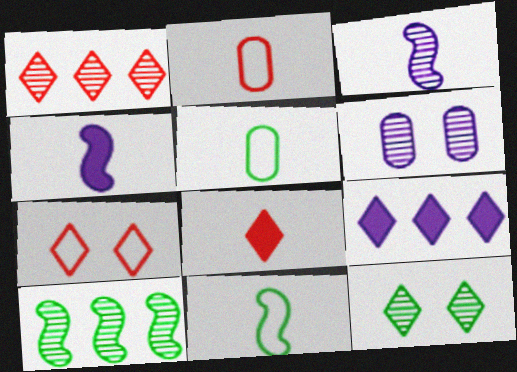[[1, 7, 8], 
[3, 5, 8]]